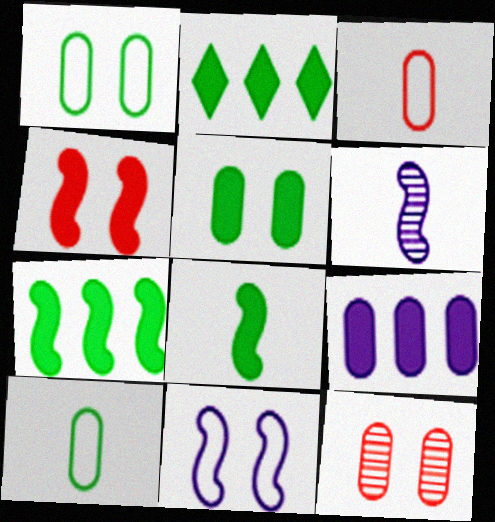[[2, 5, 8], 
[9, 10, 12]]